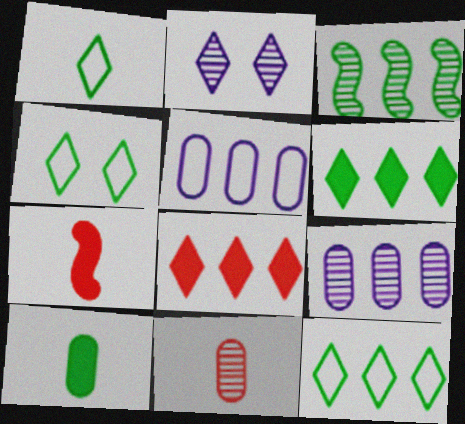[[1, 2, 8], 
[1, 4, 12], 
[2, 3, 11], 
[3, 4, 10], 
[3, 5, 8], 
[4, 7, 9]]